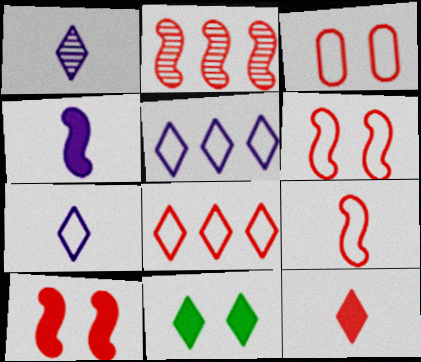[[1, 8, 11], 
[2, 3, 12], 
[2, 9, 10], 
[3, 8, 9]]